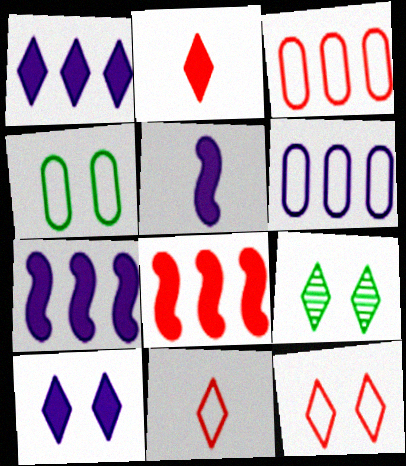[[1, 9, 11], 
[3, 5, 9], 
[9, 10, 12]]